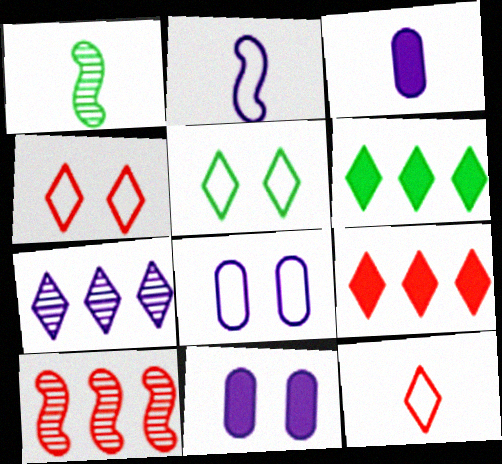[[1, 3, 12], 
[1, 8, 9], 
[2, 7, 11], 
[3, 5, 10]]